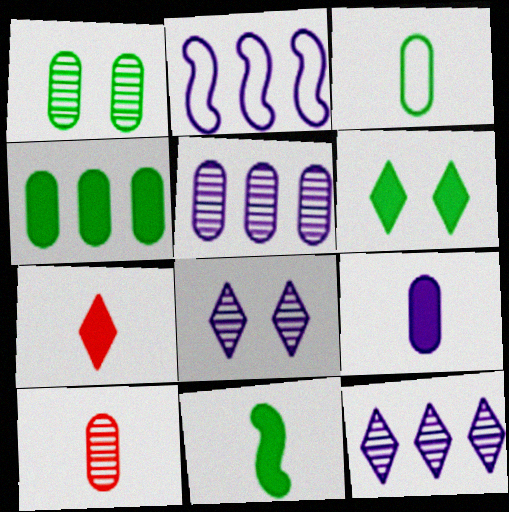[[1, 2, 7], 
[1, 3, 4], 
[1, 5, 10], 
[2, 6, 10], 
[2, 8, 9], 
[3, 9, 10], 
[4, 6, 11], 
[7, 9, 11]]